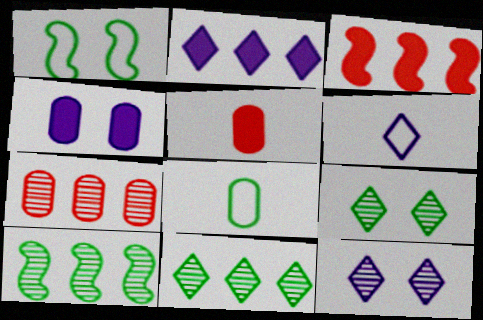[[2, 6, 12], 
[3, 8, 12], 
[4, 7, 8]]